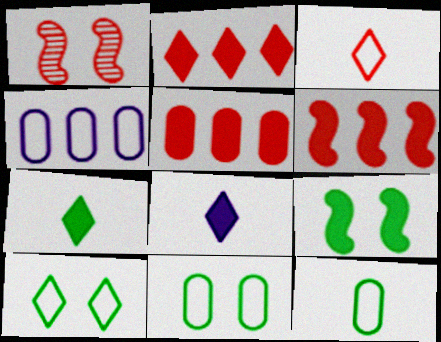[[1, 3, 5], 
[1, 4, 7], 
[2, 5, 6], 
[5, 8, 9]]